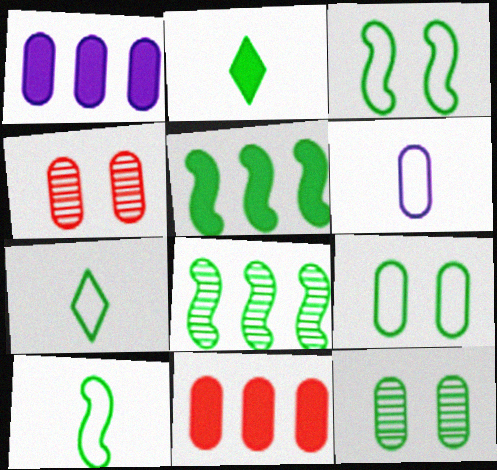[[2, 8, 9], 
[5, 7, 12], 
[6, 11, 12]]